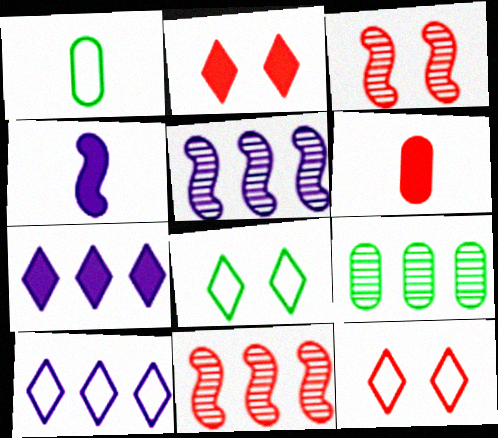[[1, 2, 5], 
[1, 3, 7], 
[4, 9, 12], 
[5, 6, 8], 
[6, 11, 12]]